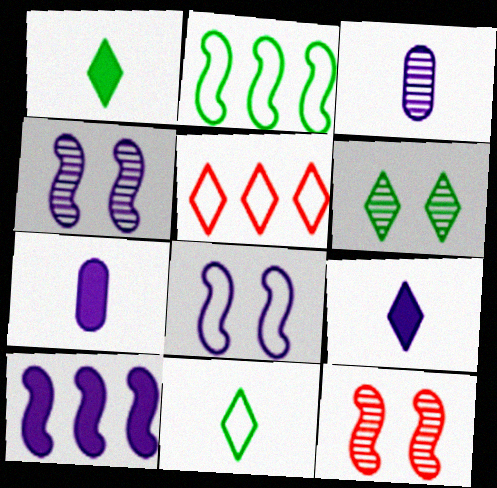[[5, 6, 9]]